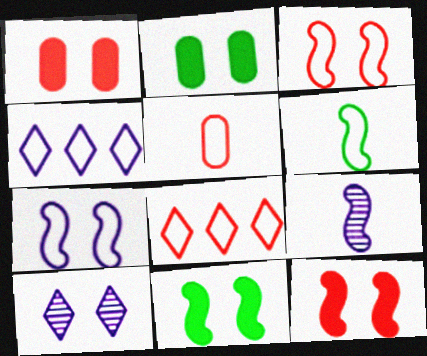[[2, 3, 10], 
[2, 8, 9], 
[3, 5, 8]]